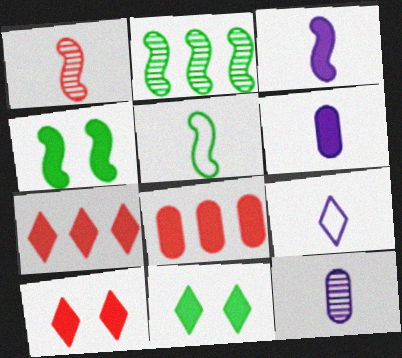[[1, 3, 5], 
[2, 4, 5], 
[3, 8, 11], 
[3, 9, 12], 
[4, 6, 7]]